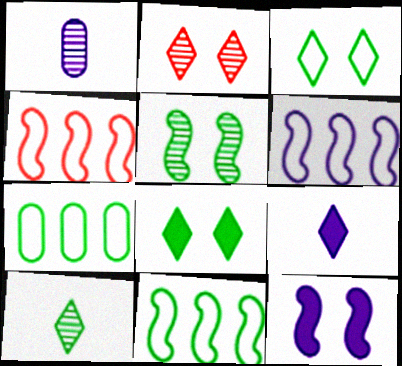[[1, 4, 8], 
[4, 6, 11]]